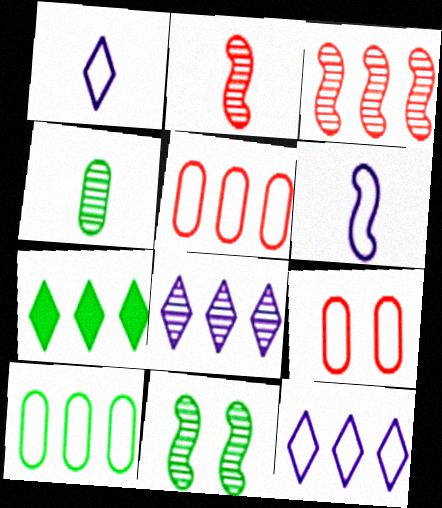[]